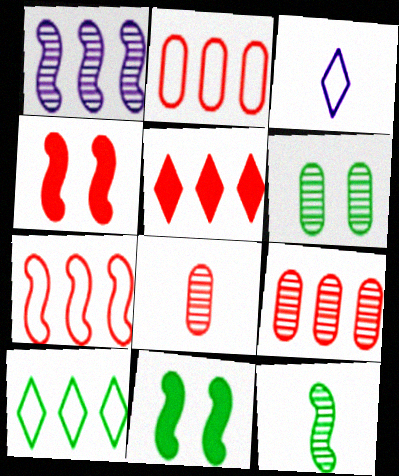[[3, 9, 11], 
[5, 7, 9]]